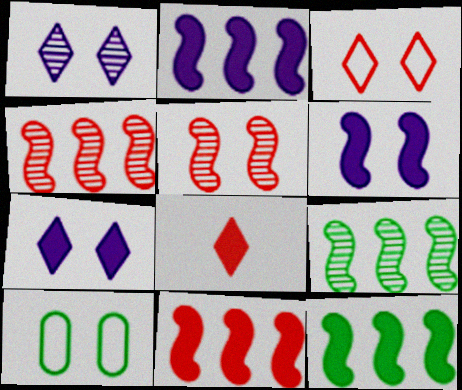[[2, 11, 12], 
[5, 7, 10]]